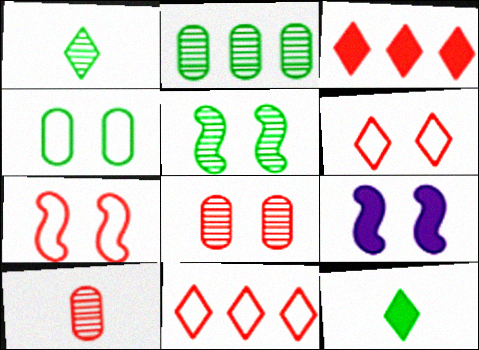[[1, 2, 5], 
[3, 7, 10], 
[5, 7, 9]]